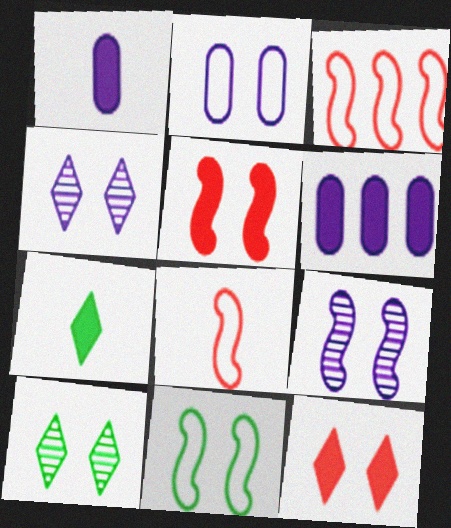[[1, 3, 10], 
[2, 5, 10], 
[5, 6, 7], 
[5, 9, 11], 
[6, 8, 10]]